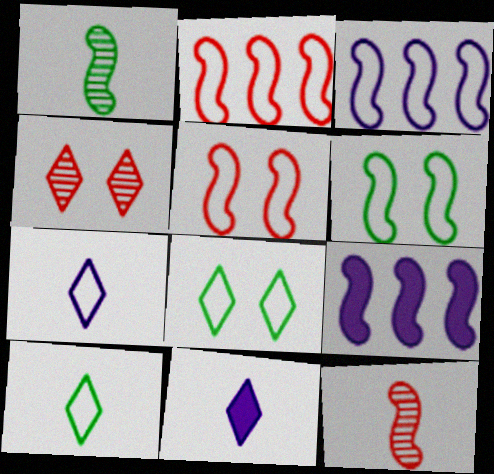[[1, 5, 9], 
[6, 9, 12]]